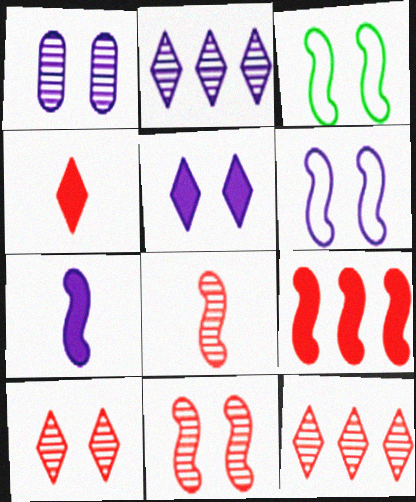[[1, 5, 6]]